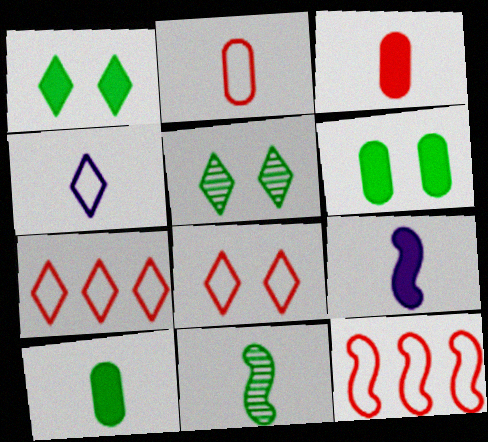[[2, 8, 12], 
[3, 4, 11]]